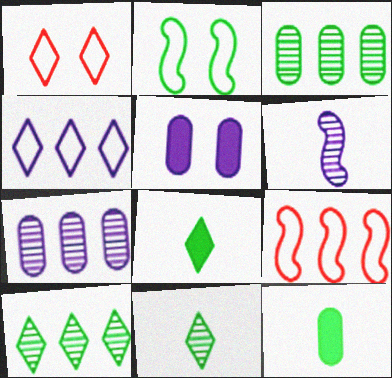[[2, 3, 8], 
[2, 10, 12], 
[4, 5, 6], 
[5, 9, 11]]